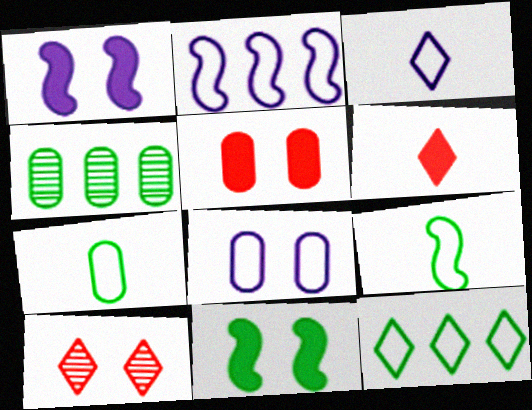[[2, 3, 8], 
[8, 10, 11]]